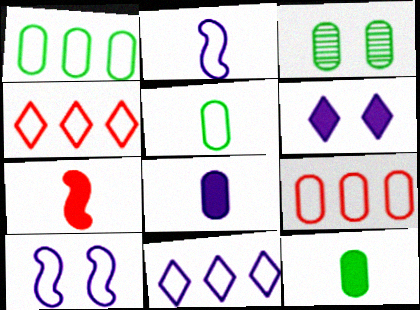[[1, 3, 12], 
[3, 7, 11], 
[3, 8, 9], 
[4, 5, 10]]